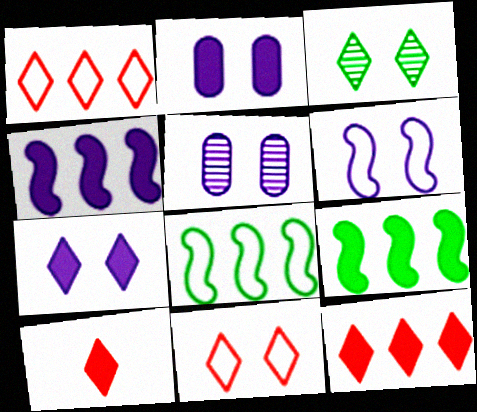[[2, 9, 10], 
[3, 7, 11], 
[5, 6, 7], 
[5, 8, 10]]